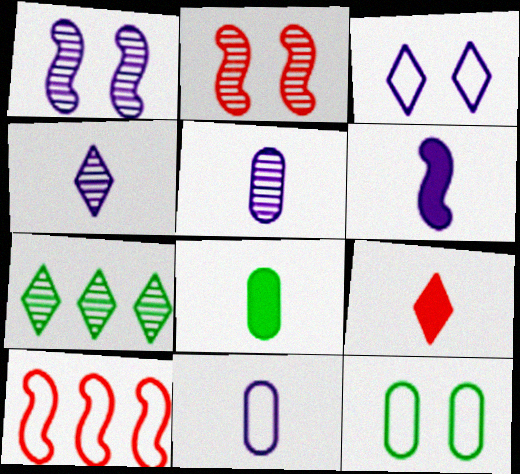[[2, 5, 7], 
[3, 7, 9], 
[4, 6, 11], 
[6, 8, 9]]